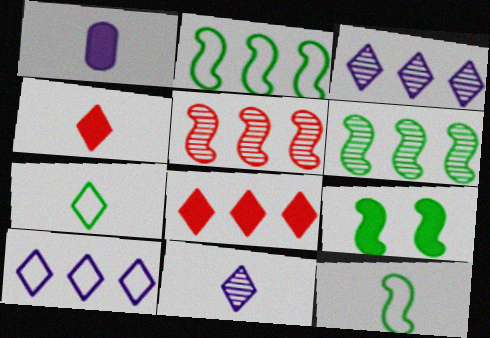[[1, 8, 9], 
[4, 7, 11], 
[6, 9, 12]]